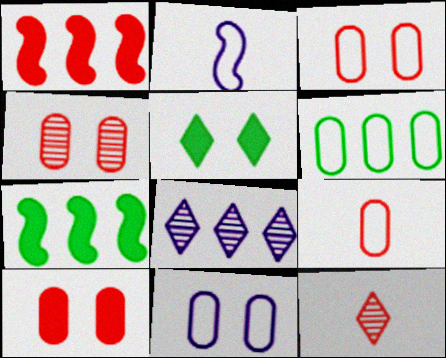[[1, 3, 12], 
[1, 6, 8], 
[3, 4, 10], 
[6, 9, 11], 
[7, 11, 12]]